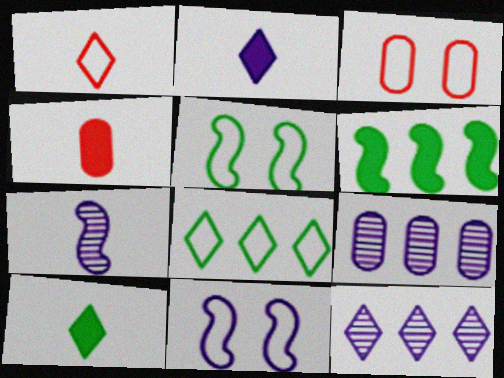[[2, 9, 11], 
[4, 5, 12]]